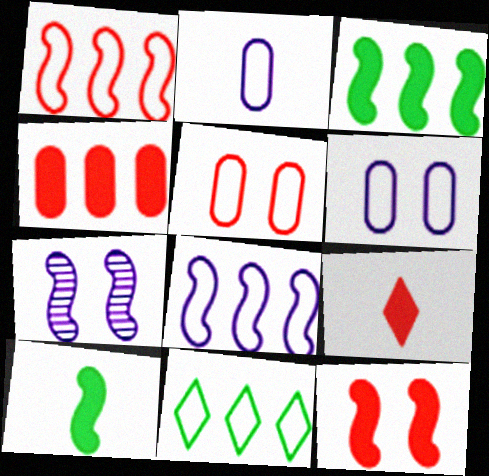[[1, 7, 10], 
[4, 9, 12]]